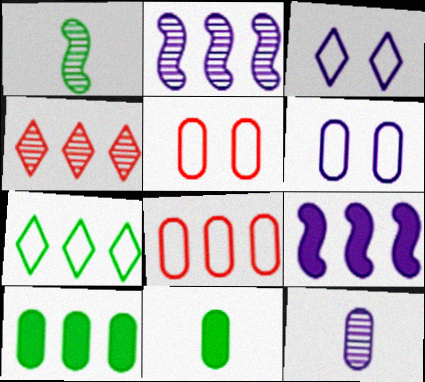[[3, 9, 12], 
[5, 10, 12]]